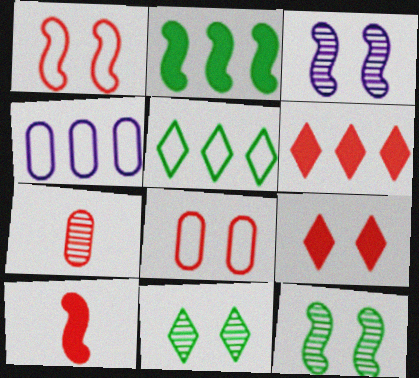[[1, 6, 7], 
[4, 10, 11]]